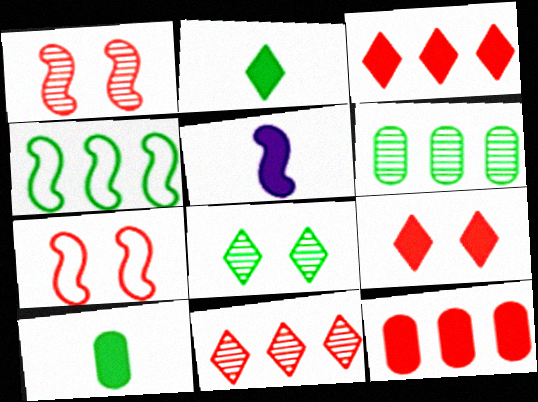[[1, 4, 5], 
[4, 8, 10]]